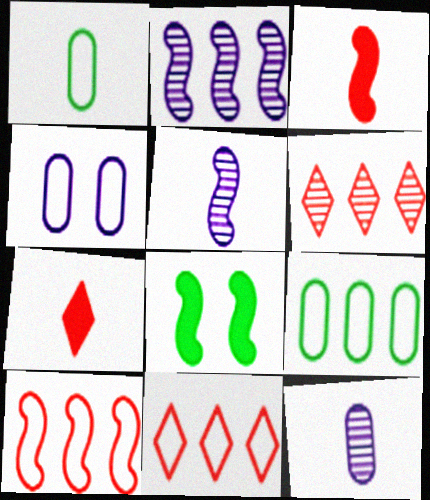[[1, 5, 7], 
[5, 8, 10], 
[8, 11, 12]]